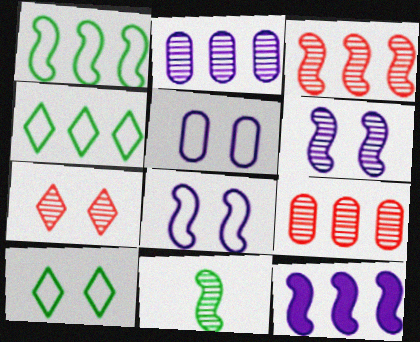[[1, 3, 12], 
[2, 7, 11], 
[3, 6, 11], 
[4, 9, 12]]